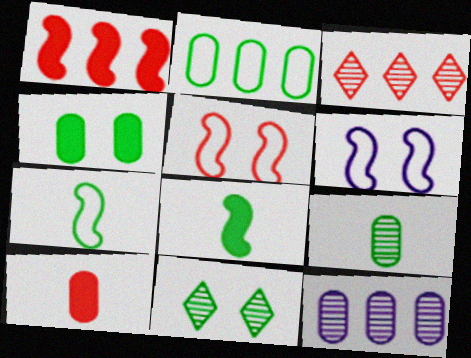[[2, 4, 9], 
[2, 8, 11], 
[3, 5, 10]]